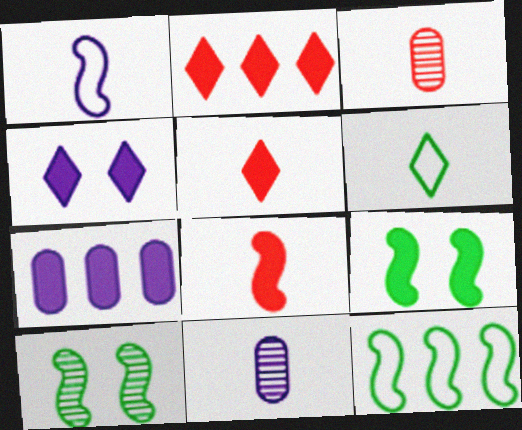[[3, 4, 12], 
[5, 7, 9], 
[6, 8, 11]]